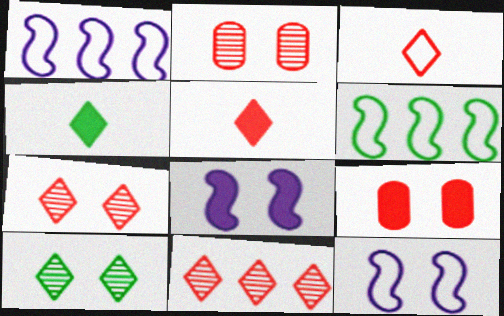[[1, 2, 4], 
[9, 10, 12]]